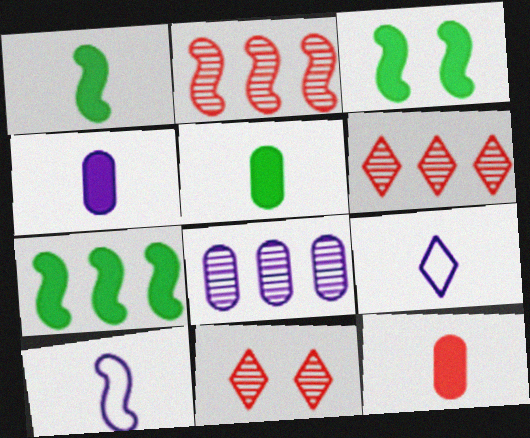[[1, 3, 7], 
[2, 3, 10], 
[4, 5, 12]]